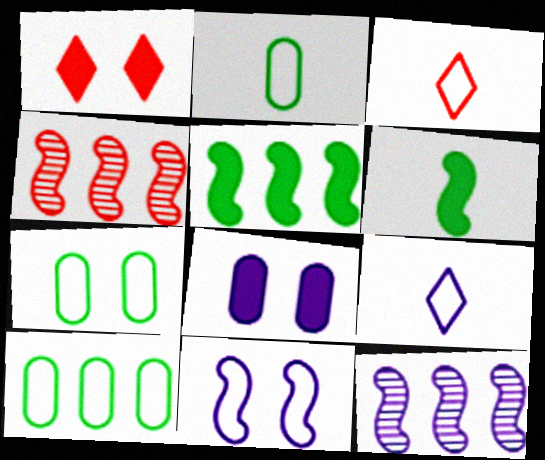[[1, 2, 12], 
[2, 7, 10], 
[3, 10, 11], 
[4, 6, 11], 
[8, 9, 12]]